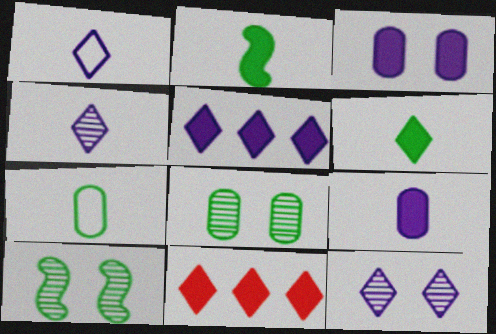[[1, 5, 12], 
[2, 3, 11]]